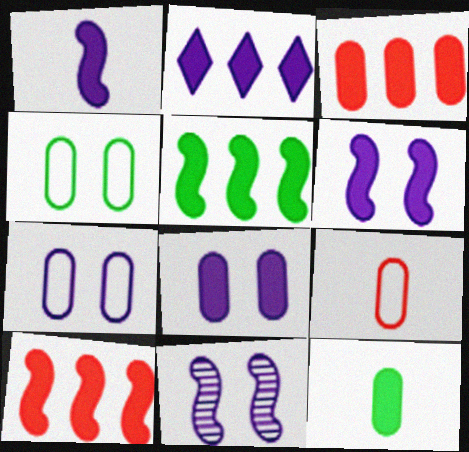[[1, 2, 8], 
[2, 3, 5], 
[3, 8, 12]]